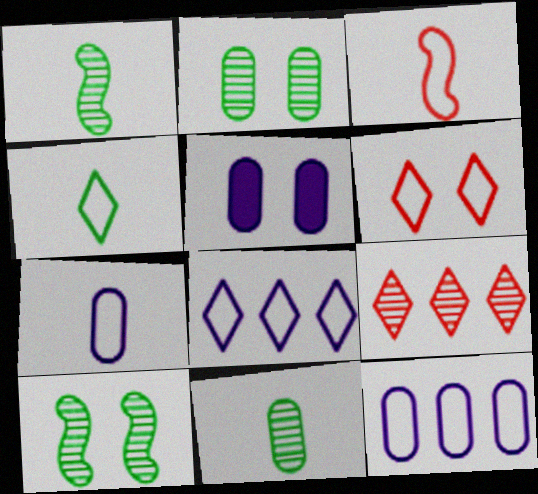[[3, 4, 7], 
[4, 6, 8], 
[5, 6, 10]]